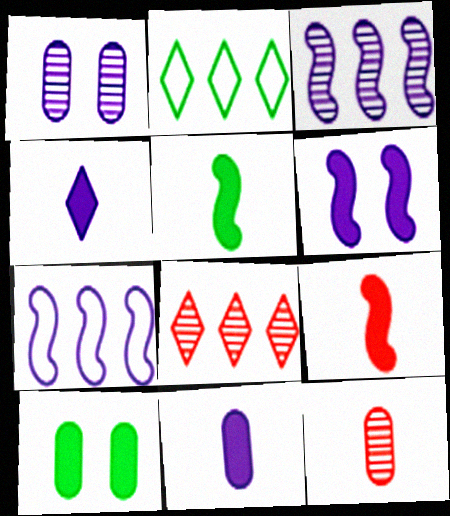[[1, 2, 9], 
[1, 4, 7], 
[2, 6, 12]]